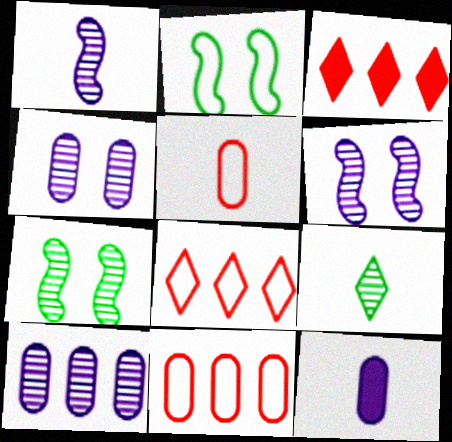[[7, 8, 12]]